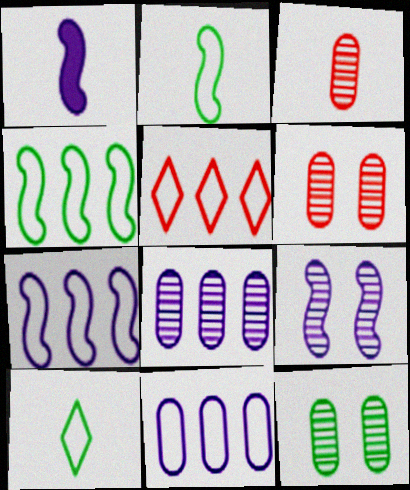[[1, 3, 10], 
[1, 5, 12], 
[1, 7, 9], 
[3, 8, 12], 
[4, 5, 11]]